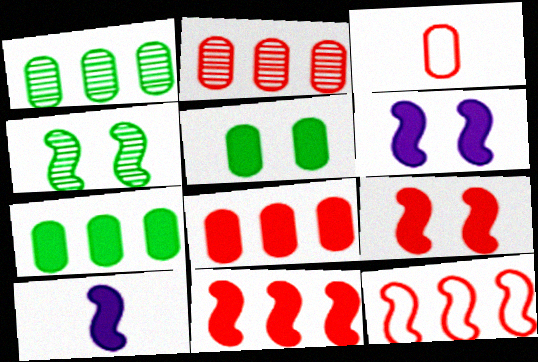[[4, 10, 12]]